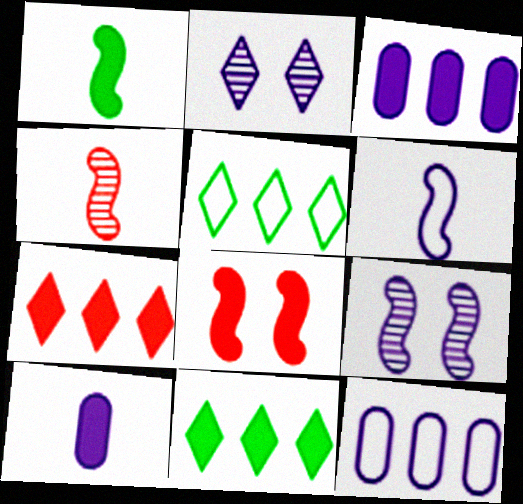[[1, 4, 6], 
[2, 3, 6], 
[8, 10, 11]]